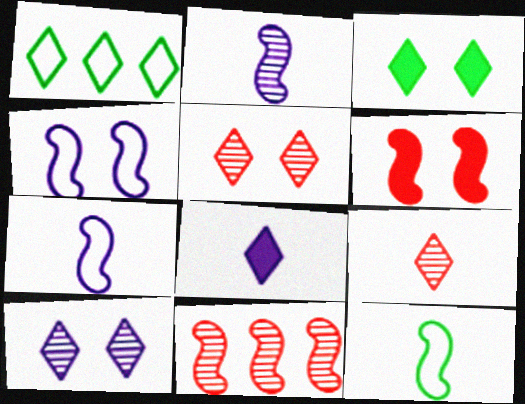[[1, 5, 8]]